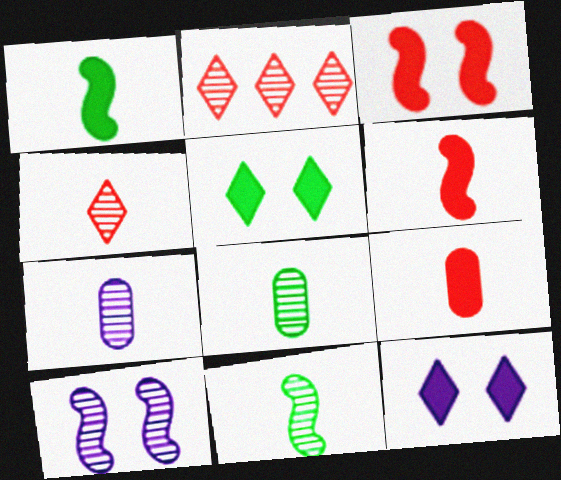[[2, 8, 10], 
[4, 7, 11]]